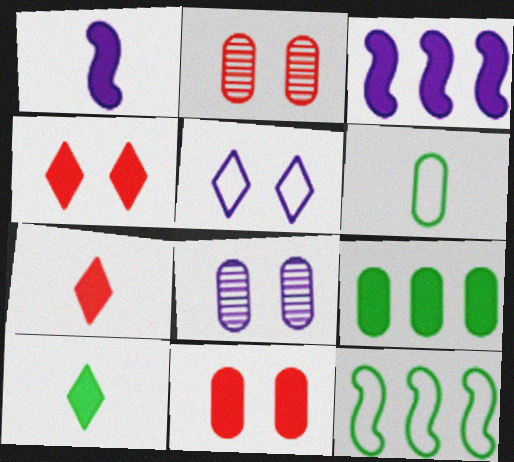[[1, 4, 9], 
[3, 10, 11], 
[7, 8, 12]]